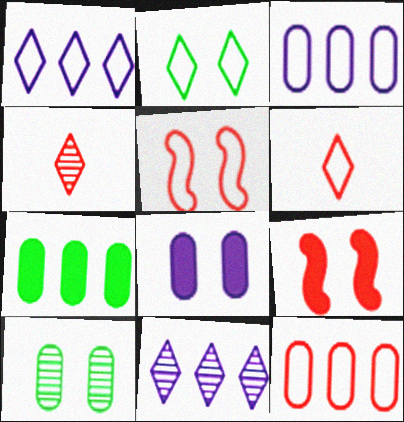[[1, 2, 6], 
[4, 9, 12], 
[5, 6, 12]]